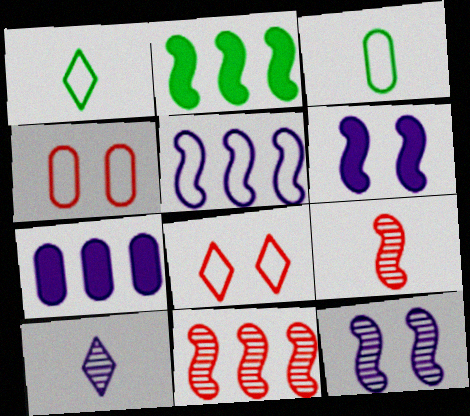[[1, 4, 5], 
[2, 4, 10], 
[2, 5, 11], 
[3, 5, 8]]